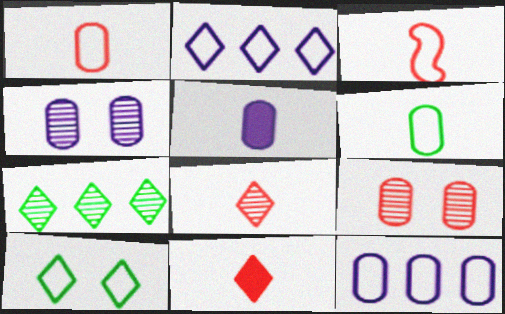[[3, 10, 12], 
[4, 5, 12]]